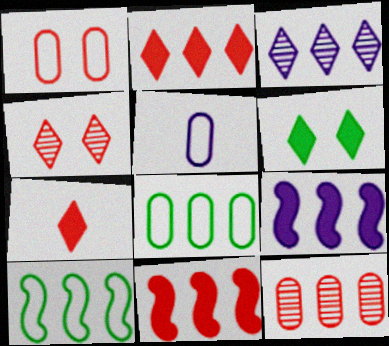[[1, 5, 8], 
[3, 8, 11]]